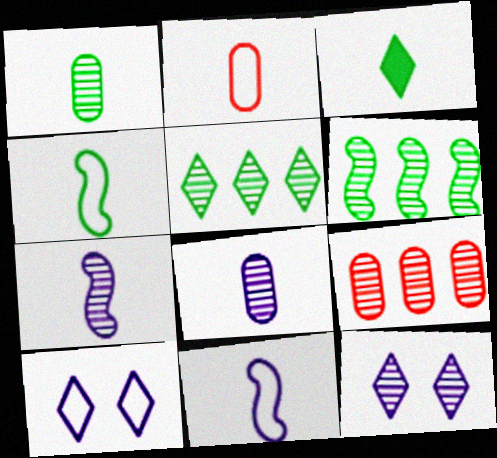[[1, 3, 4], 
[2, 3, 7]]